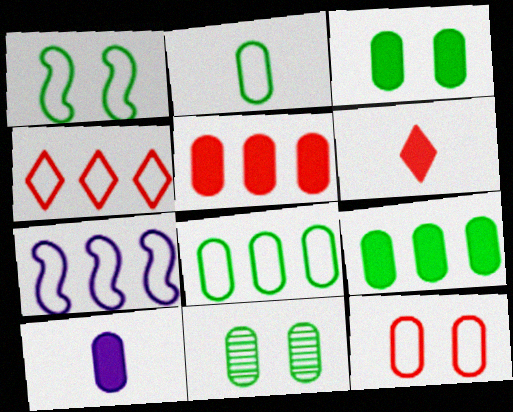[[2, 9, 11], 
[3, 5, 10], 
[4, 7, 8], 
[6, 7, 11]]